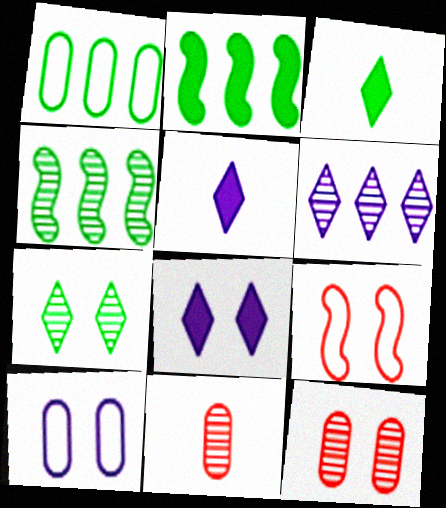[]